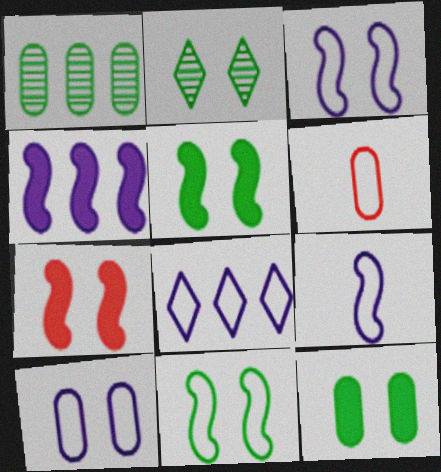[[2, 4, 6], 
[2, 7, 10], 
[2, 11, 12], 
[6, 8, 11], 
[8, 9, 10]]